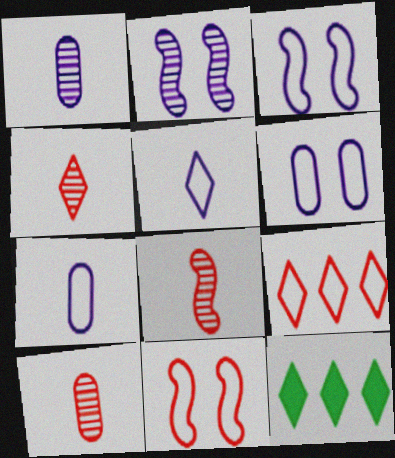[[1, 11, 12], 
[3, 10, 12], 
[4, 8, 10], 
[6, 8, 12]]